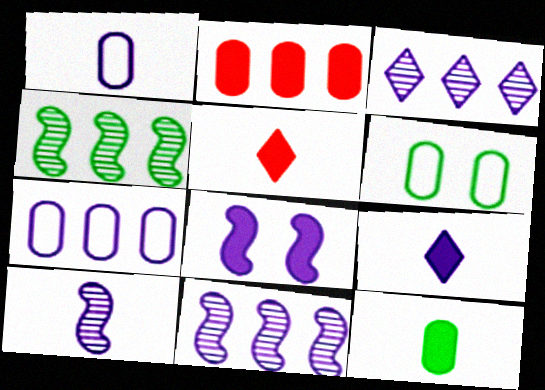[[1, 3, 8], 
[1, 9, 10], 
[5, 6, 11]]